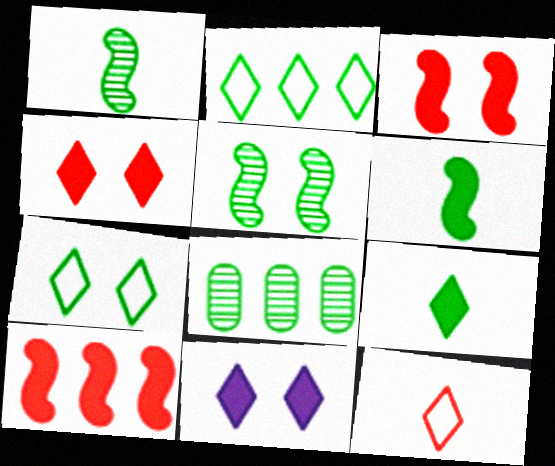[[6, 7, 8]]